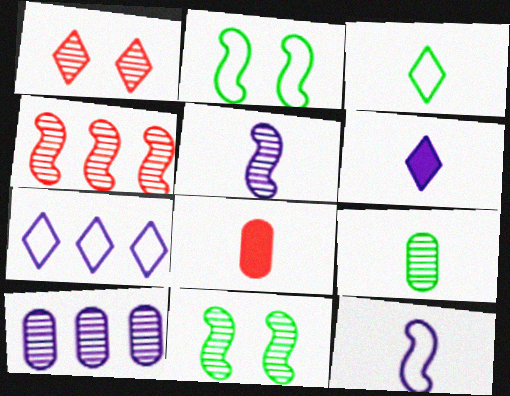[[3, 5, 8], 
[4, 5, 11], 
[7, 8, 11]]